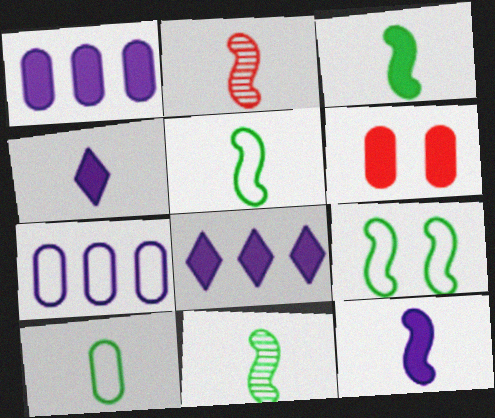[[2, 4, 10], 
[2, 5, 12], 
[3, 5, 11], 
[3, 6, 8]]